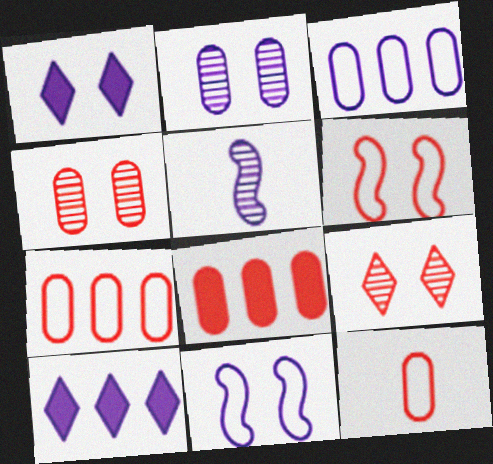[[1, 2, 11], 
[1, 3, 5], 
[4, 8, 12]]